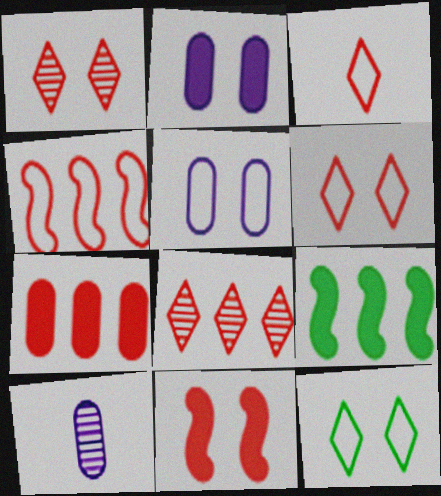[[4, 7, 8], 
[6, 9, 10]]